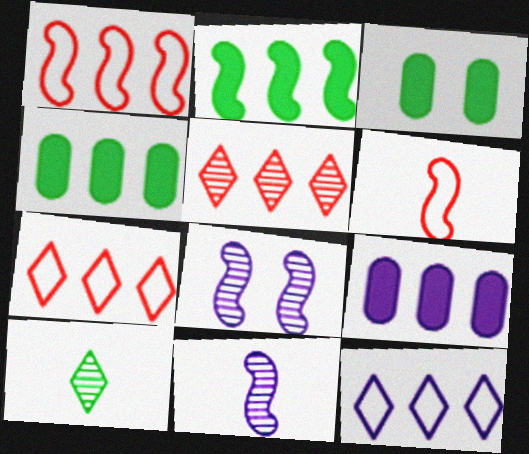[[2, 6, 8], 
[3, 7, 11]]